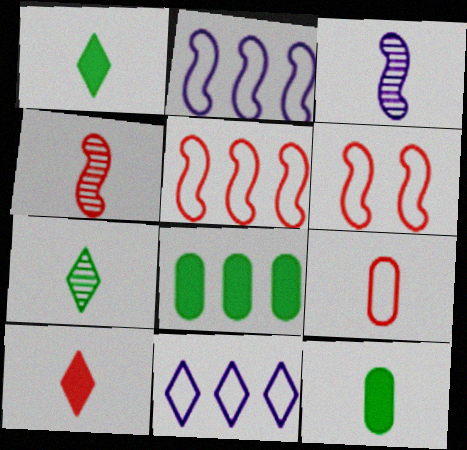[[1, 3, 9], 
[4, 9, 10]]